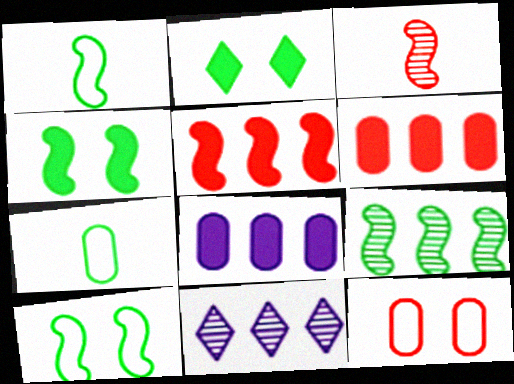[[1, 4, 9], 
[2, 7, 9]]